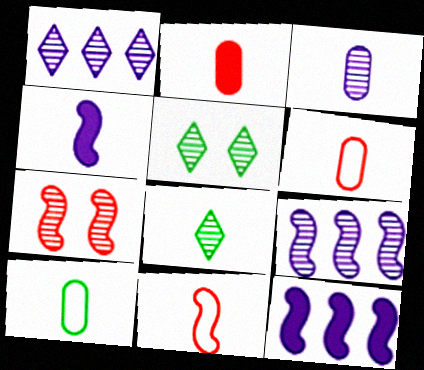[[2, 3, 10], 
[4, 6, 8], 
[5, 6, 12]]